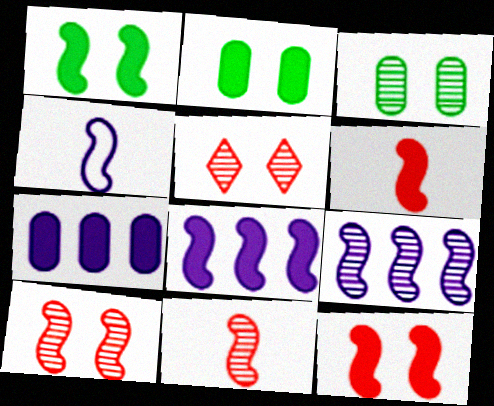[[1, 6, 8]]